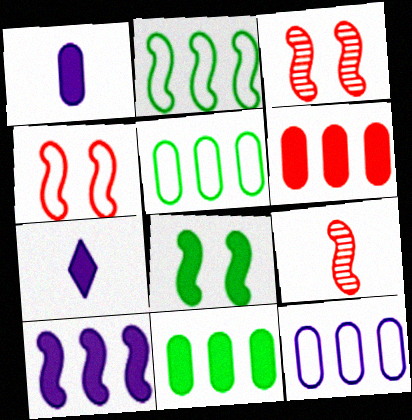[[3, 5, 7], 
[6, 7, 8]]